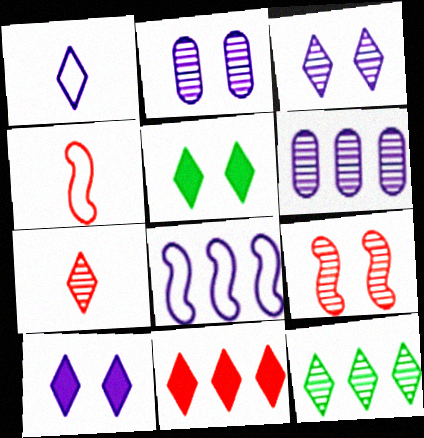[[3, 7, 12], 
[4, 5, 6]]